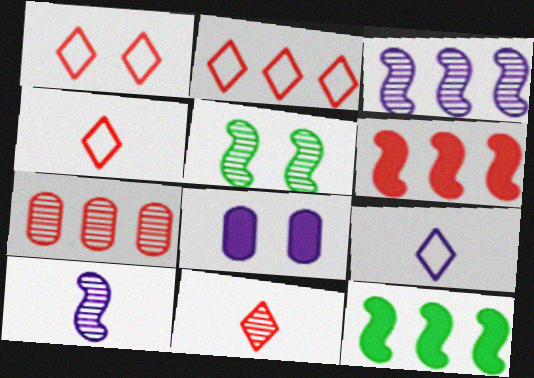[[1, 2, 4], 
[1, 5, 8], 
[2, 6, 7], 
[3, 8, 9]]